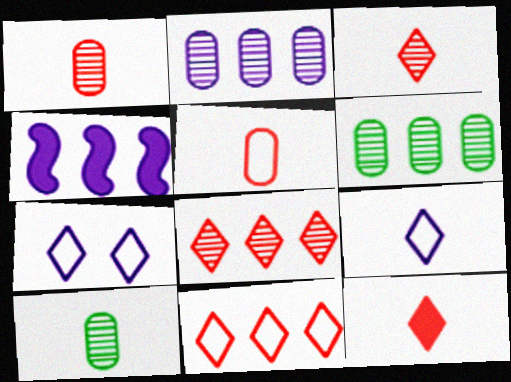[[4, 6, 11]]